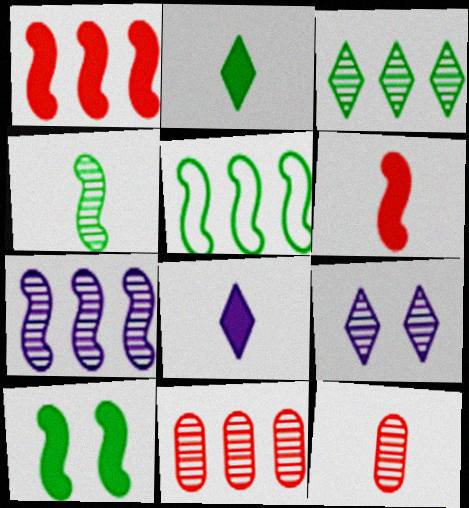[[1, 5, 7], 
[3, 7, 11], 
[4, 5, 10], 
[4, 9, 11]]